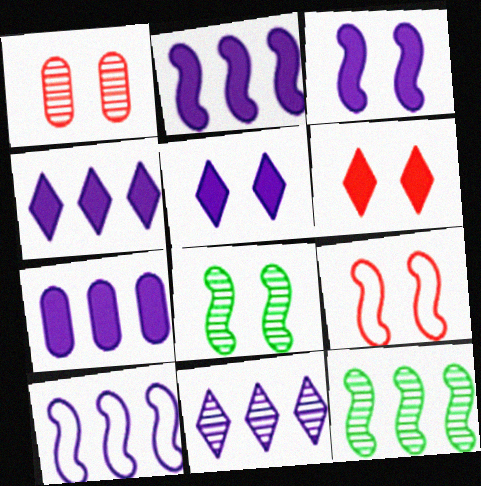[[1, 6, 9], 
[2, 4, 7], 
[3, 8, 9], 
[7, 10, 11]]